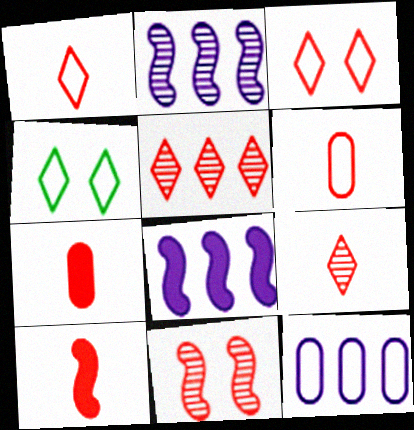[[2, 4, 7], 
[6, 9, 10]]